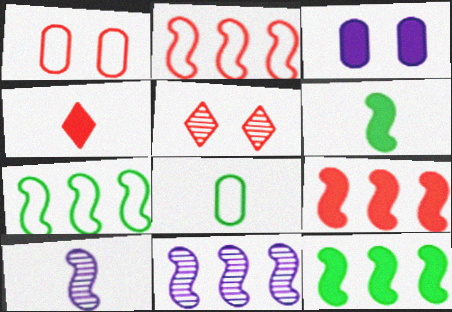[[2, 11, 12], 
[3, 4, 12], 
[4, 8, 10], 
[7, 9, 11]]